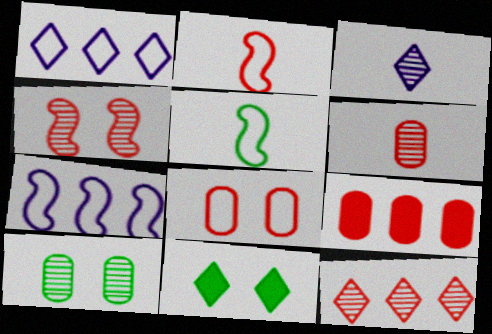[[1, 5, 8], 
[4, 6, 12], 
[6, 7, 11], 
[6, 8, 9]]